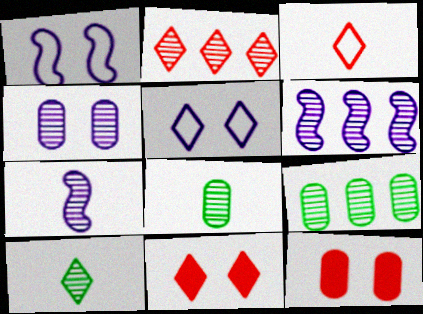[[2, 3, 11], 
[2, 6, 9]]